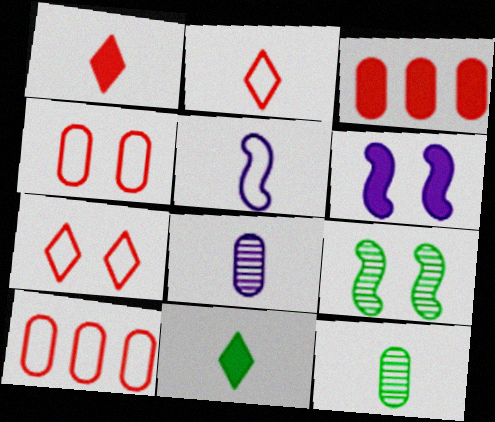[[1, 5, 12], 
[3, 6, 11]]